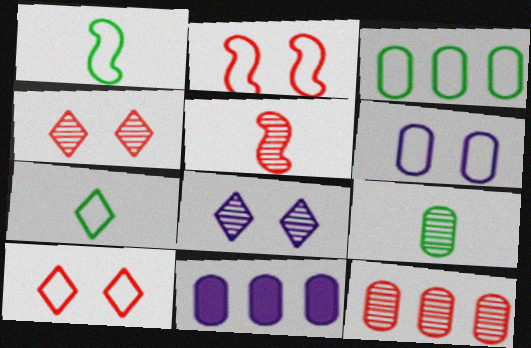[[1, 4, 11], 
[3, 11, 12], 
[4, 5, 12]]